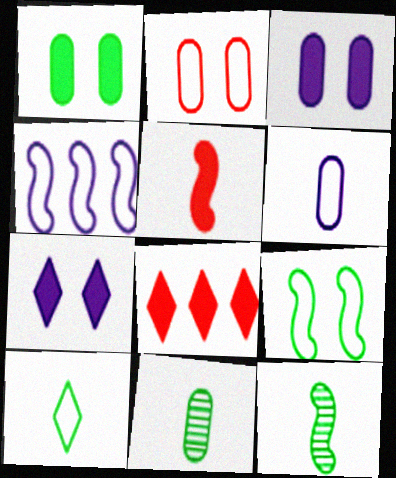[[2, 4, 10]]